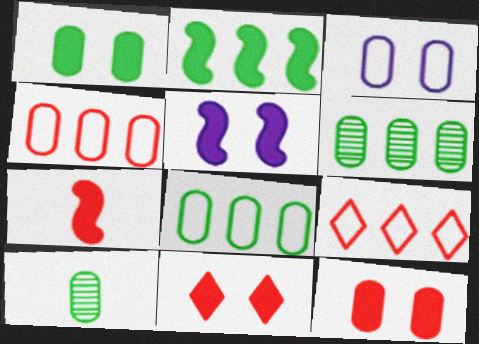[[1, 5, 11], 
[1, 8, 10], 
[2, 5, 7], 
[5, 9, 10]]